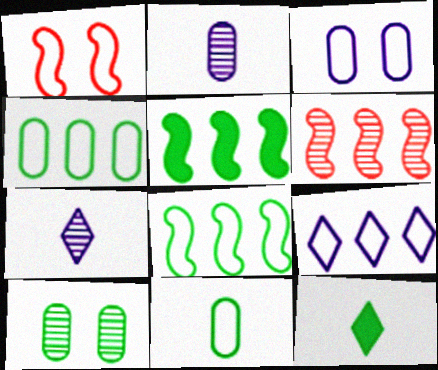[[1, 9, 11], 
[3, 6, 12], 
[6, 7, 10], 
[8, 10, 12]]